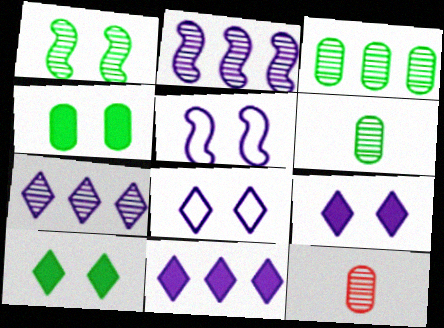[[1, 7, 12]]